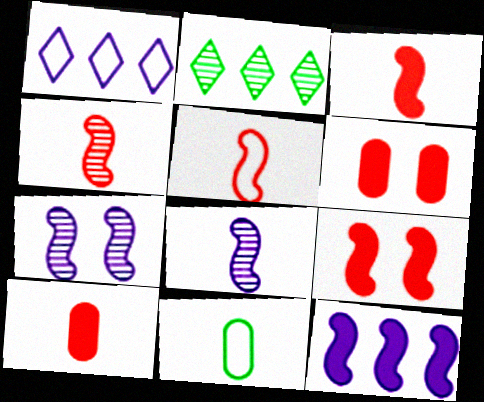[[3, 4, 5]]